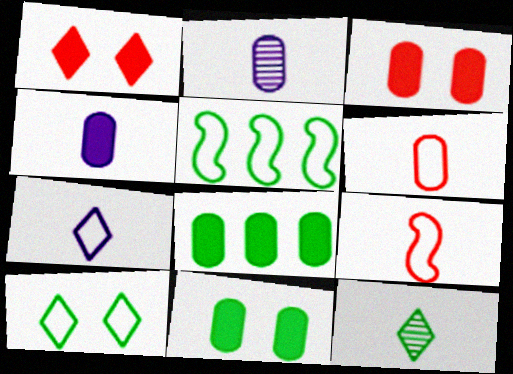[[1, 2, 5], 
[3, 4, 8], 
[4, 9, 12], 
[5, 11, 12]]